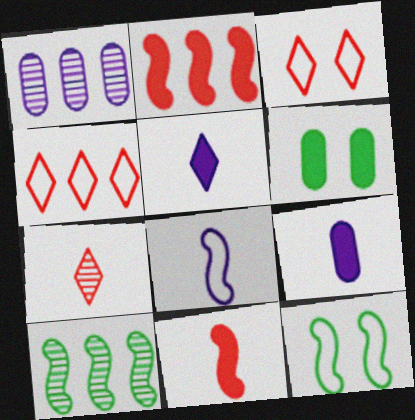[[2, 5, 6], 
[3, 9, 10]]